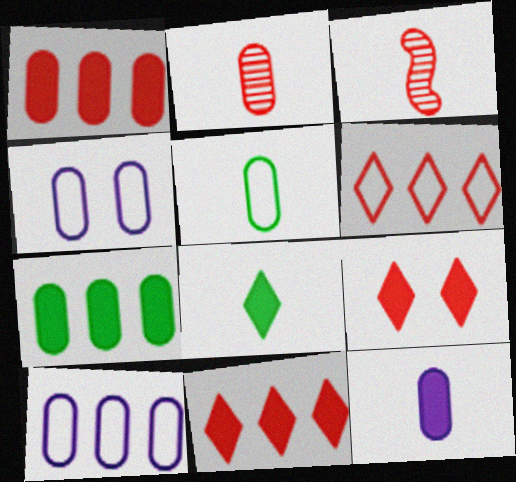[[2, 4, 7], 
[2, 5, 12]]